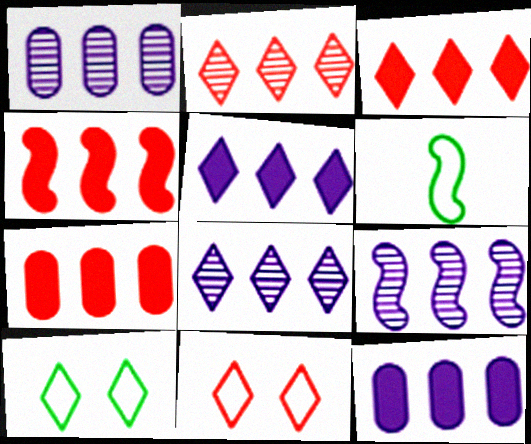[[1, 8, 9], 
[3, 4, 7]]